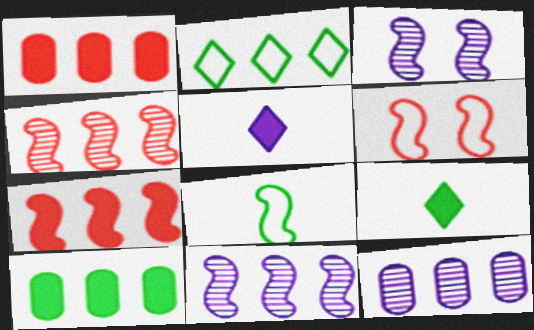[[1, 2, 11], 
[2, 7, 12], 
[3, 7, 8], 
[6, 9, 12]]